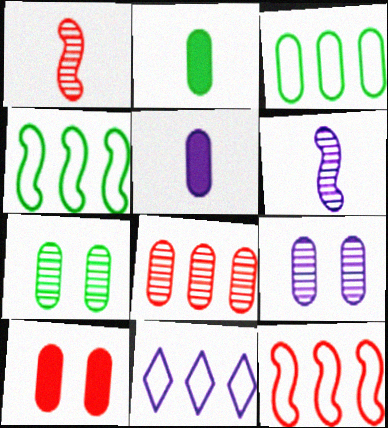[[2, 3, 7], 
[3, 11, 12]]